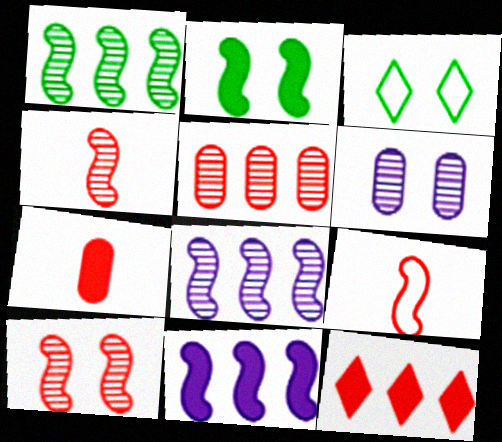[[2, 8, 9], 
[3, 7, 8]]